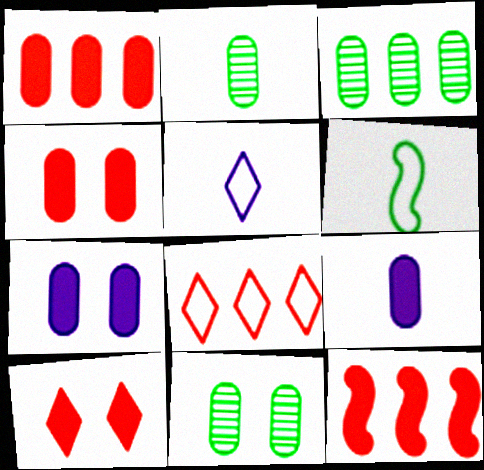[[2, 3, 11], 
[5, 11, 12]]